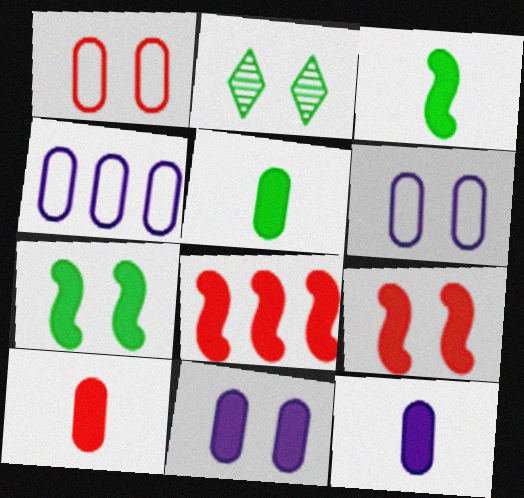[[2, 6, 9], 
[5, 10, 12]]